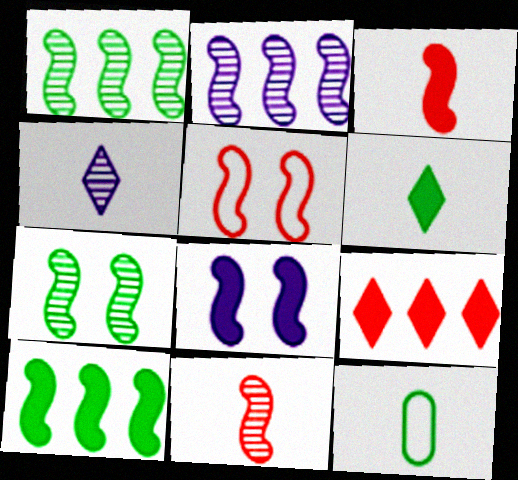[[2, 7, 11], 
[3, 4, 12], 
[3, 8, 10], 
[5, 7, 8]]